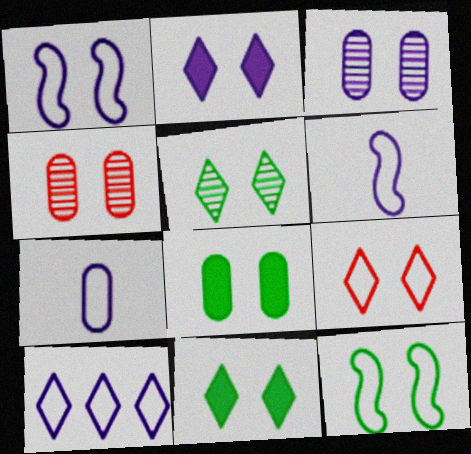[[1, 2, 3], 
[1, 4, 11], 
[1, 7, 10], 
[2, 4, 12], 
[2, 5, 9], 
[5, 8, 12]]